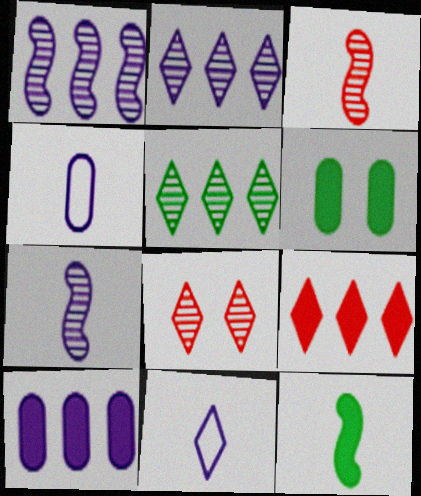[]